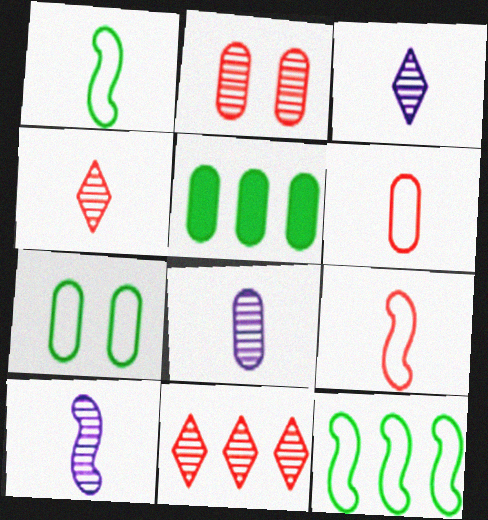[[3, 8, 10]]